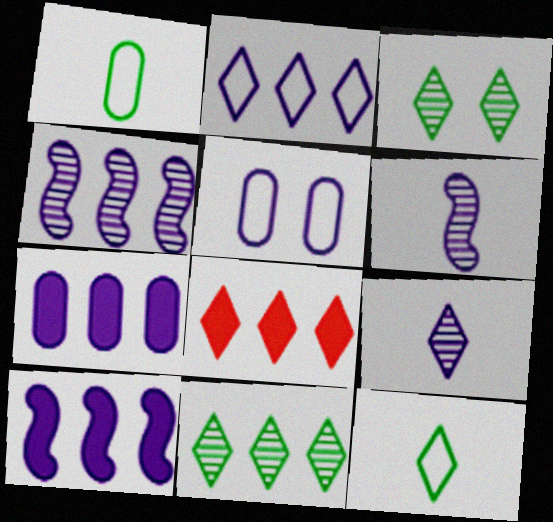[[2, 4, 7], 
[2, 8, 11], 
[5, 9, 10]]